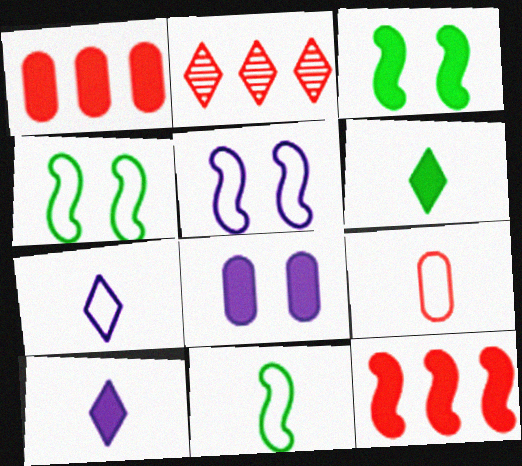[[1, 3, 10], 
[2, 8, 11], 
[6, 8, 12], 
[7, 9, 11]]